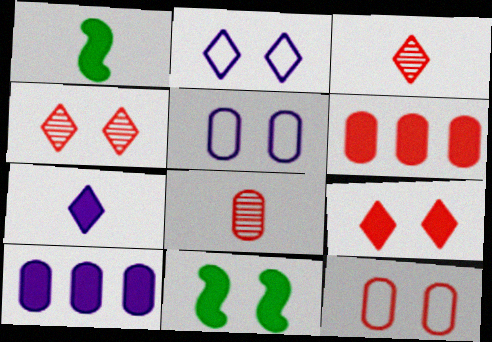[[1, 9, 10], 
[4, 5, 11], 
[6, 7, 11], 
[6, 8, 12]]